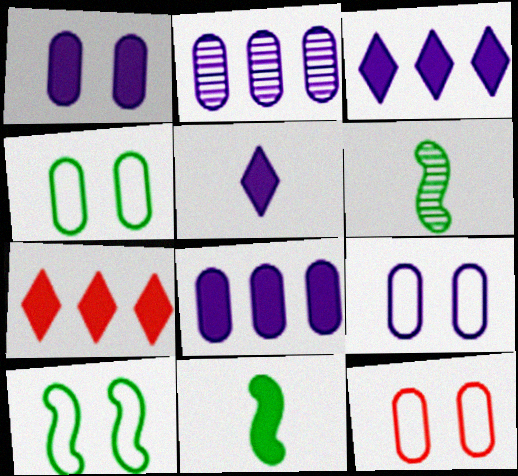[[1, 7, 11], 
[3, 6, 12], 
[4, 9, 12], 
[6, 7, 9]]